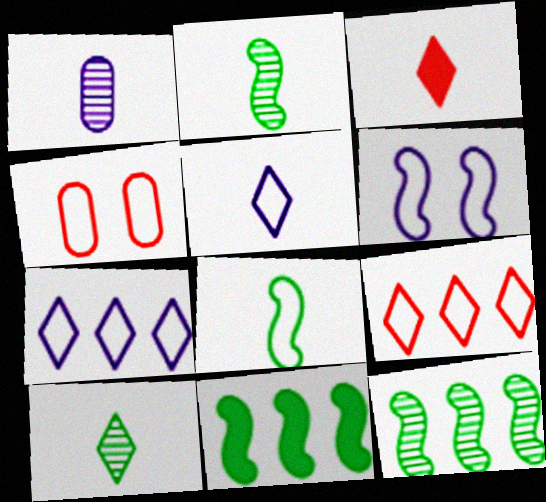[[1, 3, 8], 
[3, 5, 10], 
[4, 7, 8]]